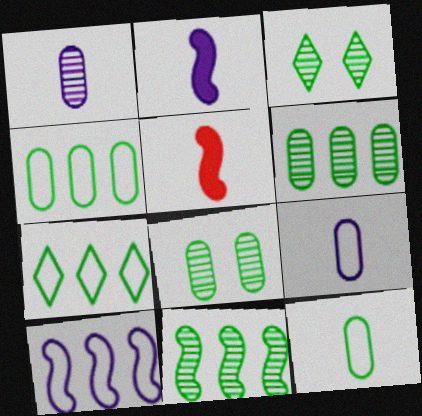[]